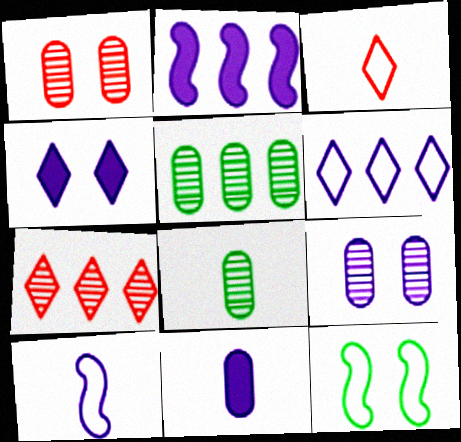[[1, 4, 12], 
[2, 4, 11], 
[7, 11, 12]]